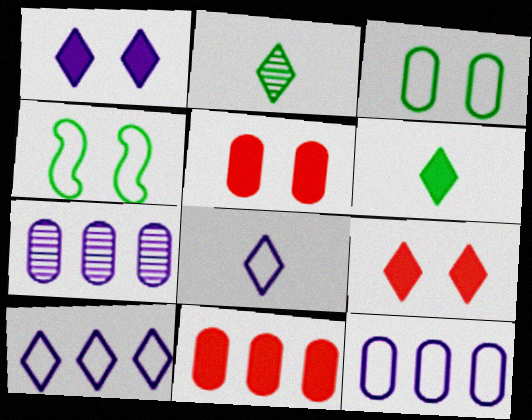[[2, 9, 10]]